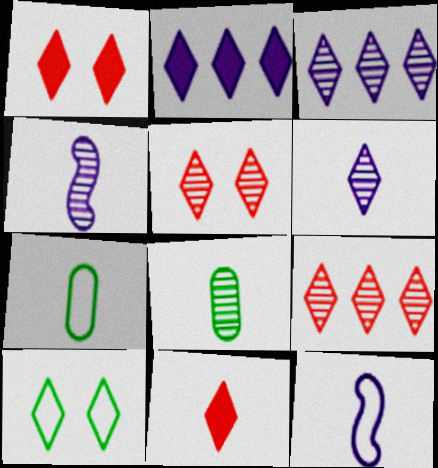[[3, 10, 11], 
[4, 7, 11], 
[8, 11, 12]]